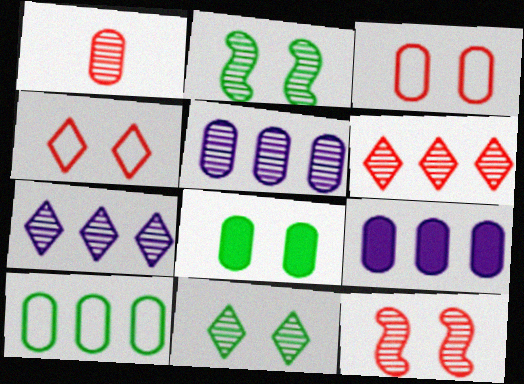[[1, 2, 7], 
[1, 6, 12]]